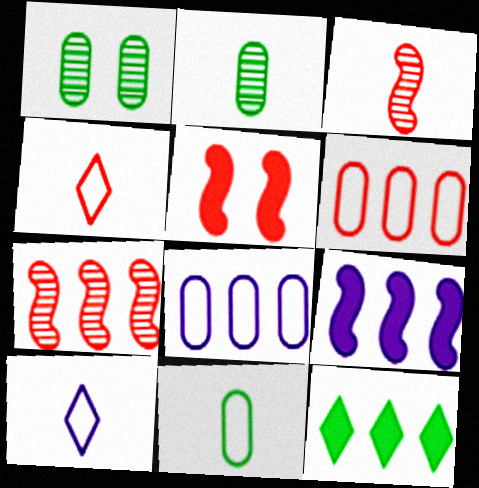[[1, 4, 9], 
[7, 8, 12]]